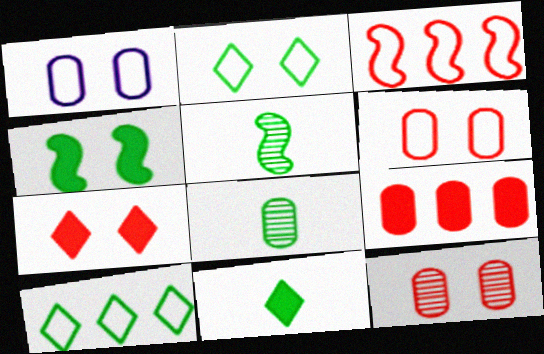[[1, 8, 9], 
[4, 8, 10]]